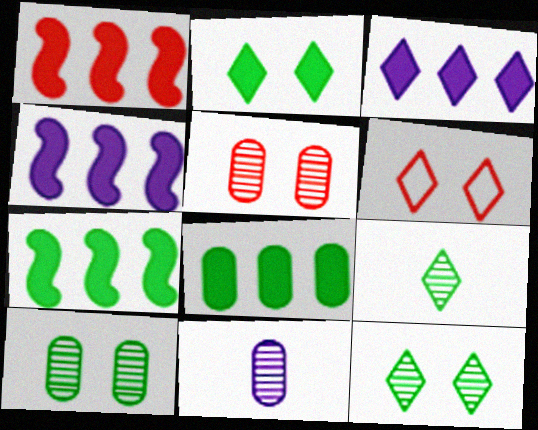[[1, 3, 8], 
[1, 4, 7], 
[3, 6, 9], 
[6, 7, 11]]